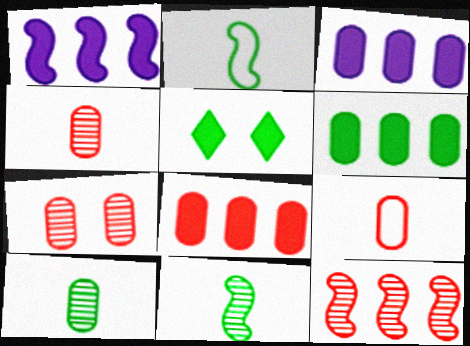[[3, 6, 8], 
[7, 8, 9]]